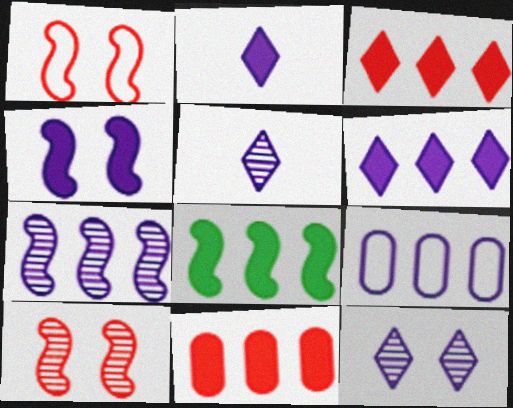[[4, 5, 9], 
[6, 7, 9], 
[6, 8, 11]]